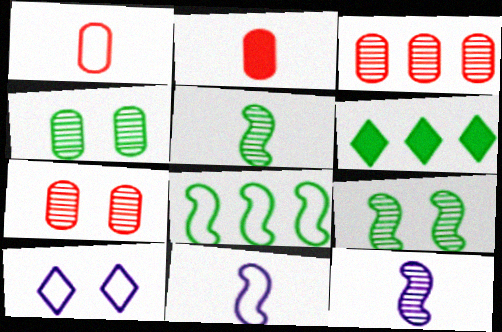[[1, 8, 10], 
[6, 7, 11]]